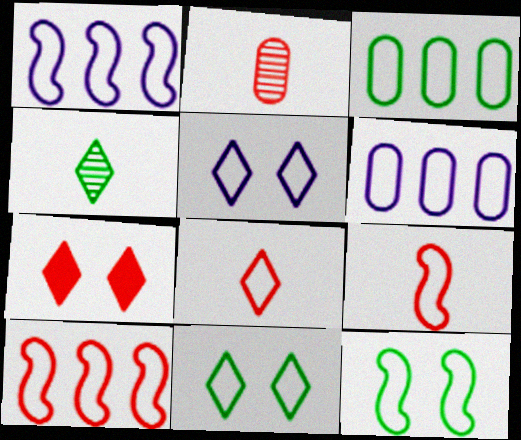[[1, 9, 12], 
[2, 7, 10], 
[3, 5, 9], 
[6, 8, 12], 
[6, 9, 11]]